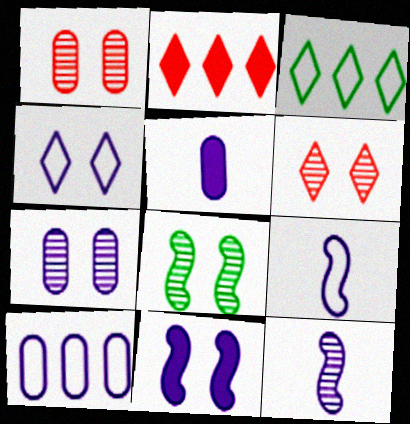[[4, 7, 11], 
[4, 9, 10], 
[5, 7, 10], 
[6, 7, 8]]